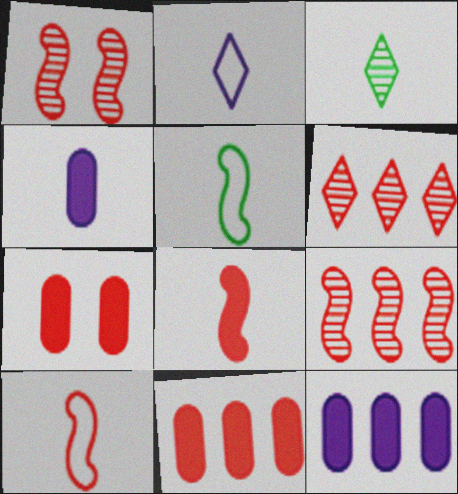[[3, 4, 10], 
[6, 7, 10]]